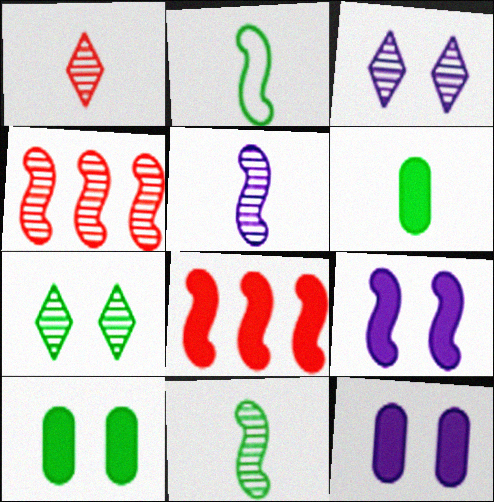[[2, 4, 9]]